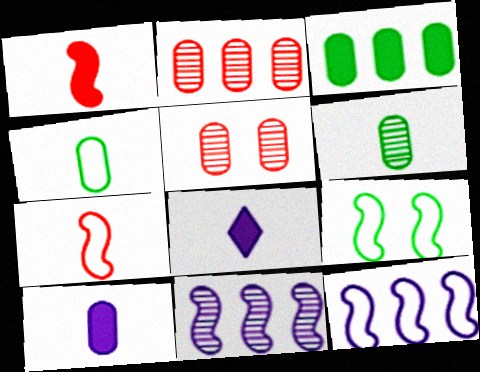[[1, 9, 11], 
[2, 8, 9], 
[6, 7, 8], 
[7, 9, 12]]